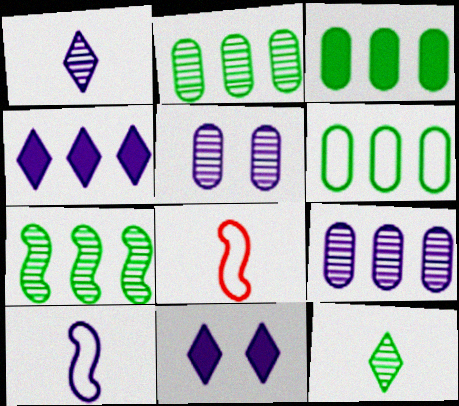[[2, 3, 6], 
[2, 8, 11], 
[4, 5, 10], 
[9, 10, 11]]